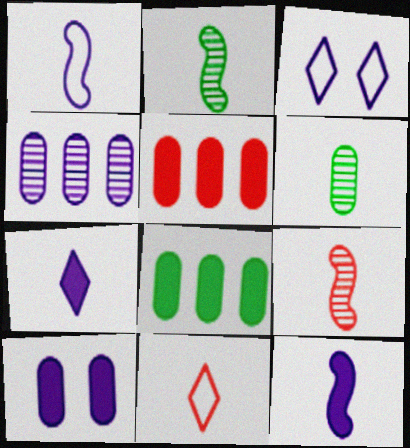[[2, 3, 5], 
[3, 4, 12], 
[3, 8, 9], 
[6, 11, 12]]